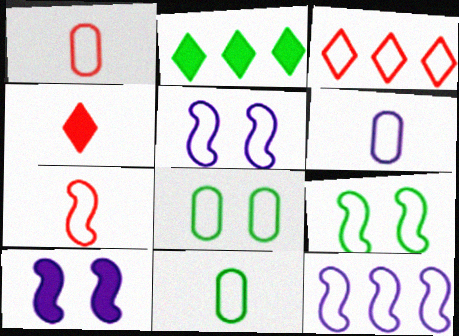[[1, 6, 11], 
[3, 5, 11], 
[3, 6, 9], 
[7, 9, 12]]